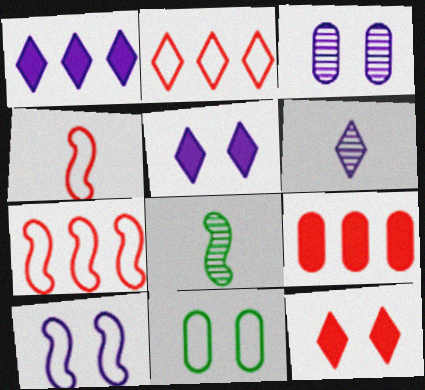[[3, 5, 10]]